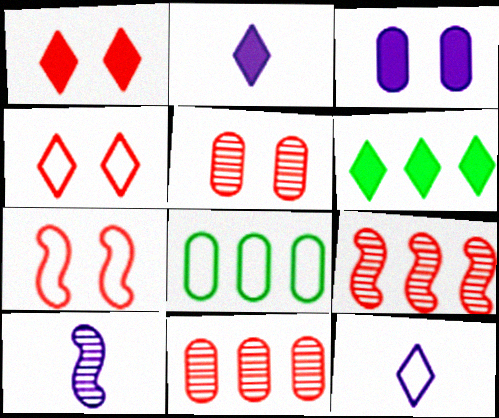[[1, 2, 6], 
[1, 5, 7], 
[1, 8, 10], 
[7, 8, 12]]